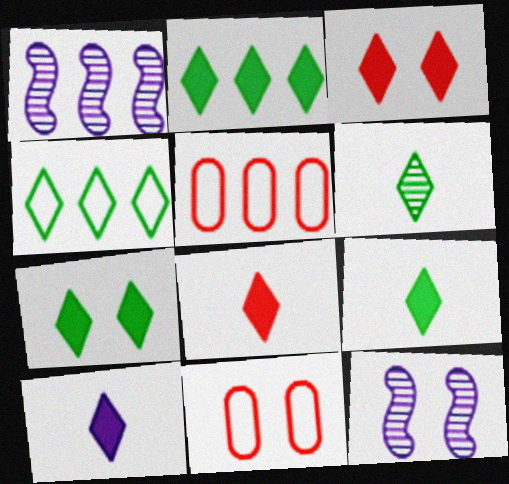[[1, 2, 5], 
[1, 9, 11], 
[2, 3, 10], 
[2, 7, 9], 
[4, 6, 7], 
[5, 9, 12], 
[7, 11, 12], 
[8, 9, 10]]